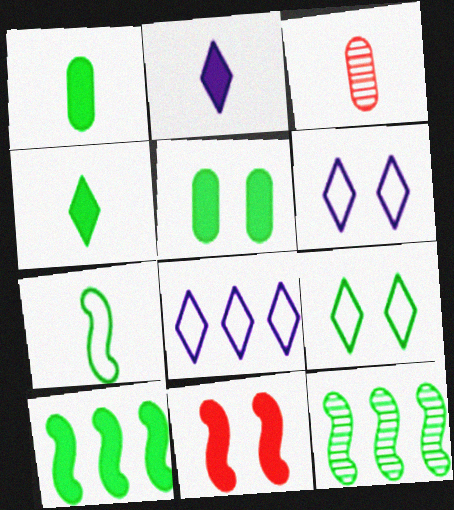[[1, 9, 12], 
[2, 3, 7], 
[3, 6, 10], 
[4, 5, 10]]